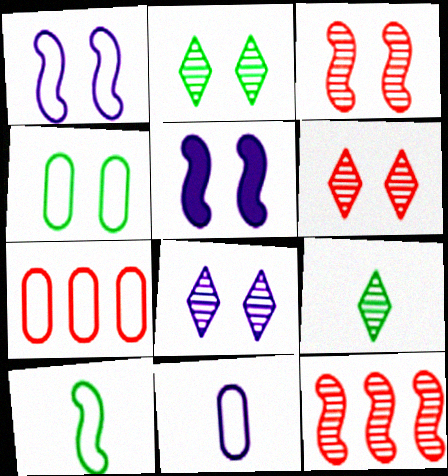[[2, 6, 8], 
[4, 5, 6], 
[4, 7, 11], 
[5, 7, 9], 
[5, 10, 12]]